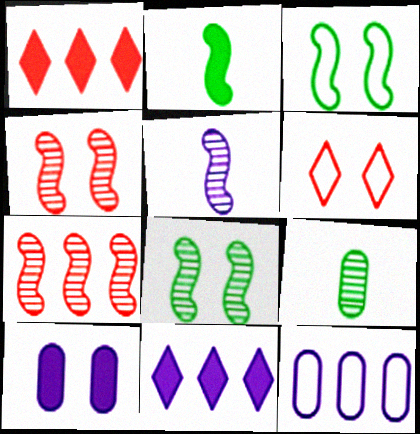[[1, 2, 10], 
[5, 7, 8], 
[6, 8, 10]]